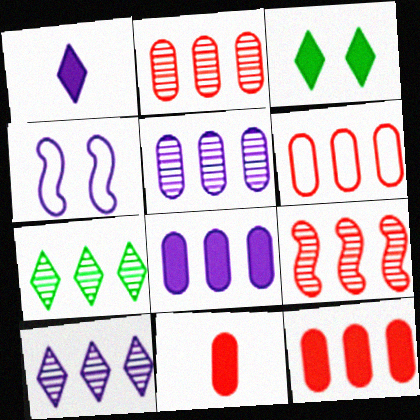[[1, 4, 5], 
[2, 6, 12], 
[4, 7, 11], 
[5, 7, 9]]